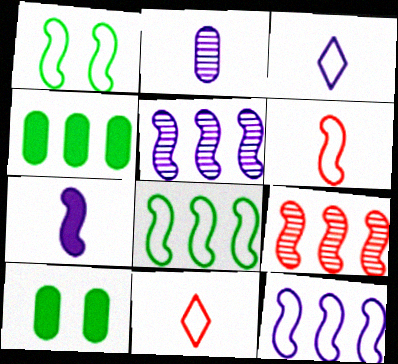[[1, 6, 12], 
[1, 7, 9], 
[2, 3, 7], 
[3, 9, 10], 
[5, 10, 11]]